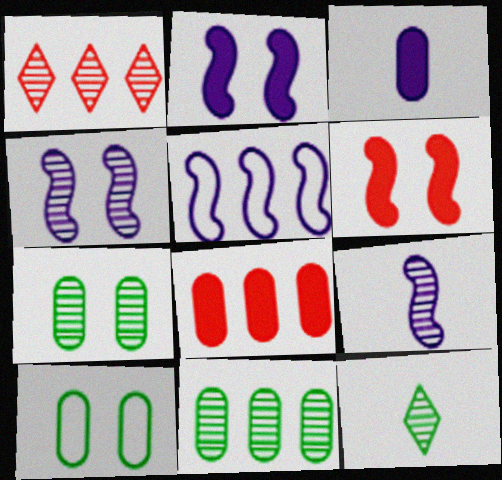[[1, 7, 9], 
[2, 5, 9]]